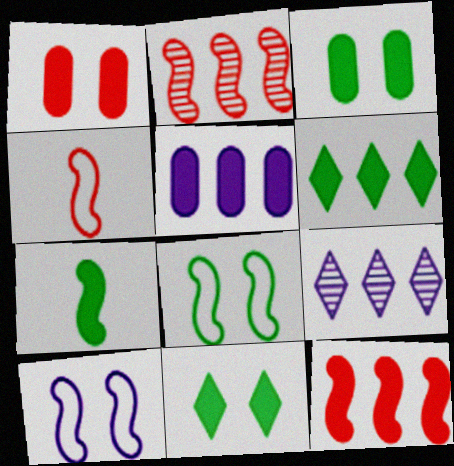[[2, 7, 10], 
[3, 4, 9], 
[3, 6, 7], 
[5, 6, 12]]